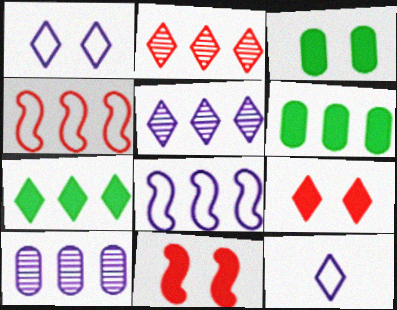[[2, 6, 8], 
[4, 5, 6], 
[4, 7, 10]]